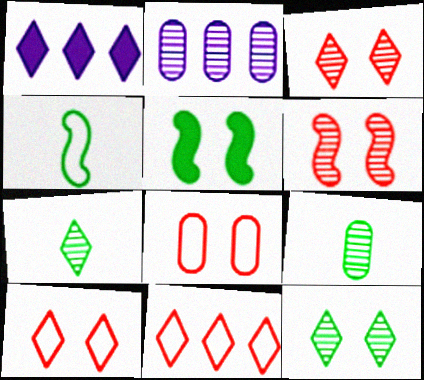[[1, 7, 10], 
[2, 6, 7]]